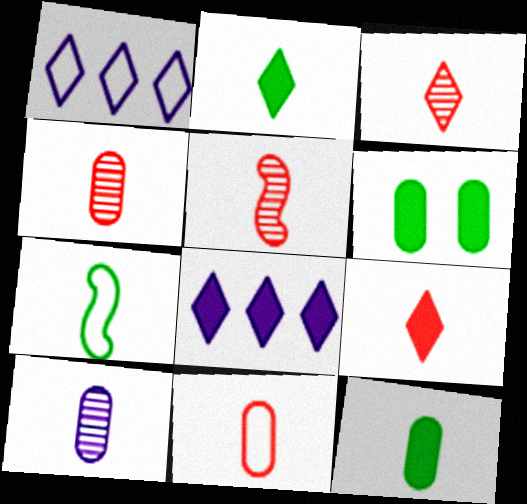[[1, 5, 6], 
[3, 4, 5], 
[5, 9, 11], 
[7, 9, 10], 
[10, 11, 12]]